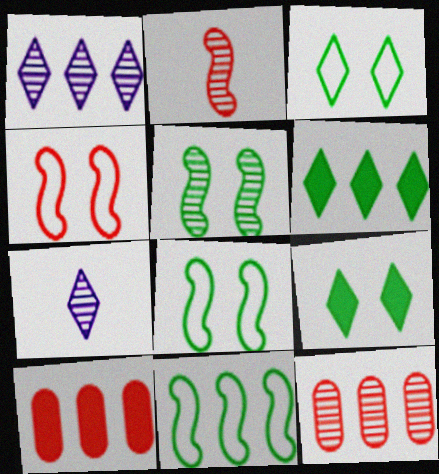[[1, 10, 11], 
[5, 7, 12], 
[7, 8, 10]]